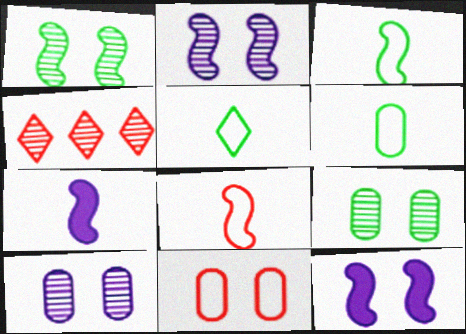[[3, 5, 6], 
[4, 6, 12]]